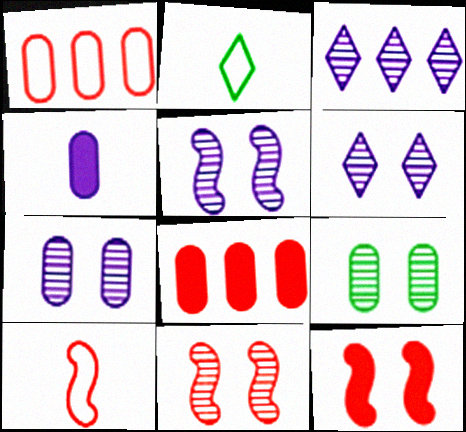[[1, 4, 9], 
[2, 5, 8], 
[5, 6, 7], 
[6, 9, 11]]